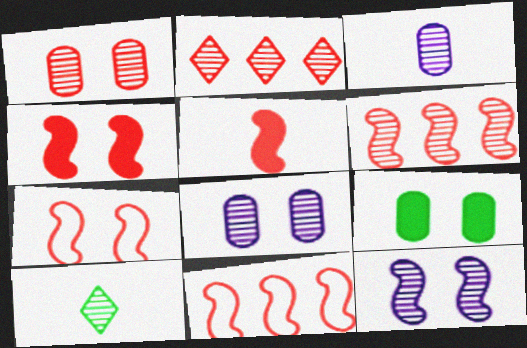[[5, 6, 7], 
[6, 8, 10]]